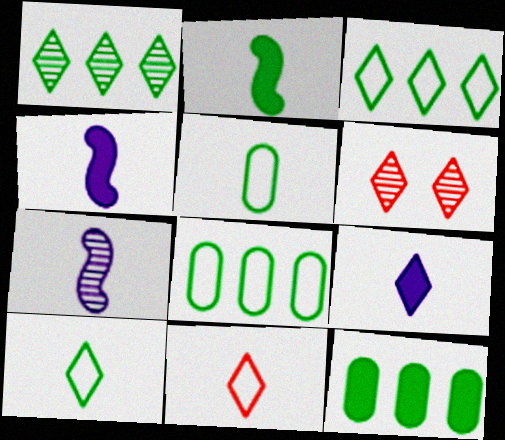[[3, 6, 9], 
[4, 6, 8]]